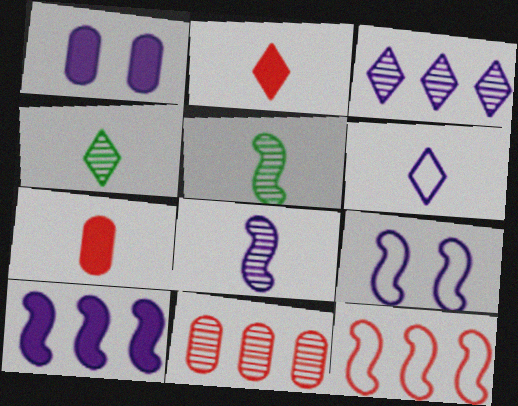[[1, 4, 12], 
[2, 4, 6], 
[5, 6, 7], 
[8, 9, 10]]